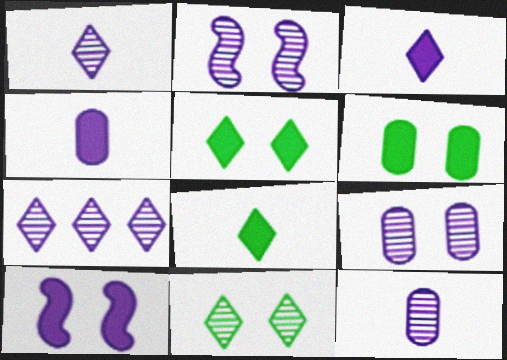[[2, 7, 12]]